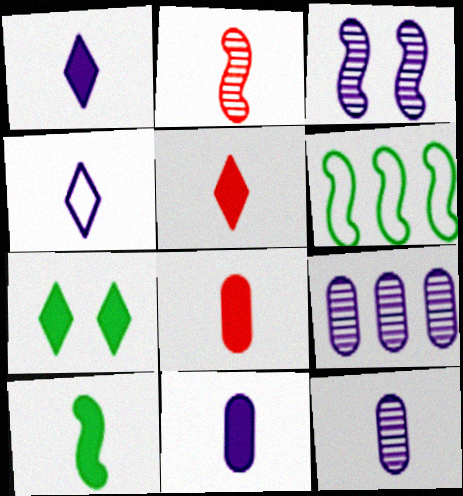[[1, 8, 10], 
[5, 10, 11]]